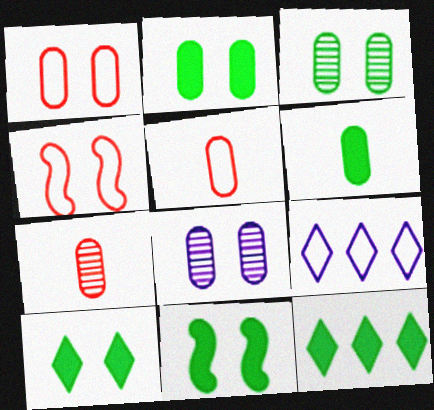[[1, 2, 8], 
[2, 10, 11], 
[4, 8, 10], 
[6, 11, 12], 
[7, 9, 11]]